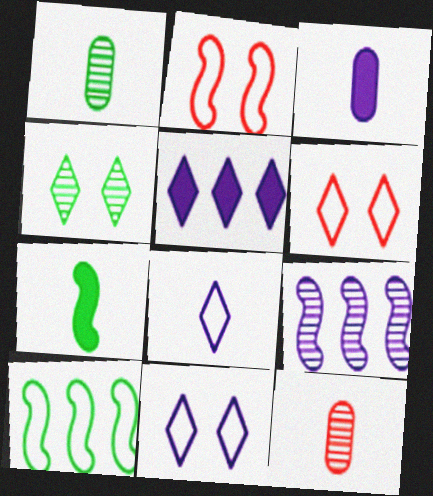[[1, 2, 5], 
[2, 7, 9], 
[3, 9, 11], 
[4, 9, 12], 
[7, 8, 12]]